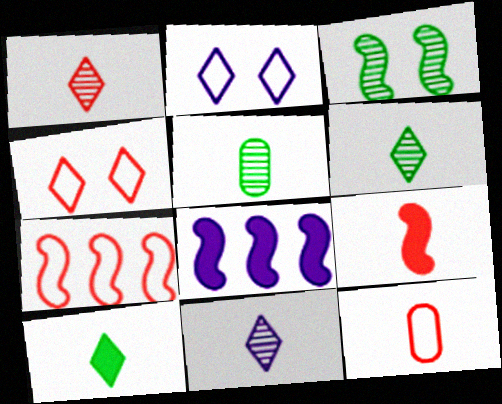[[1, 6, 11], 
[1, 9, 12], 
[4, 5, 8], 
[4, 7, 12]]